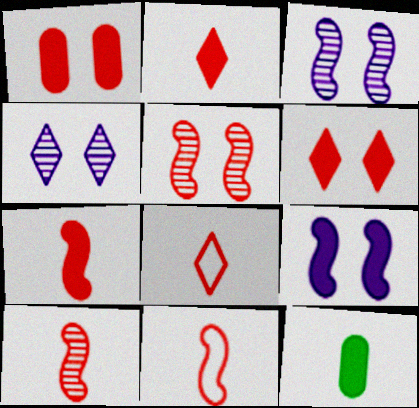[[7, 10, 11]]